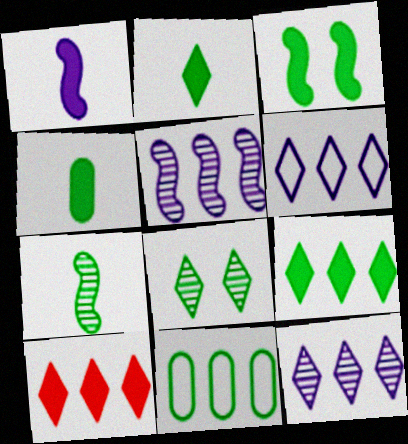[[3, 4, 9], 
[5, 10, 11]]